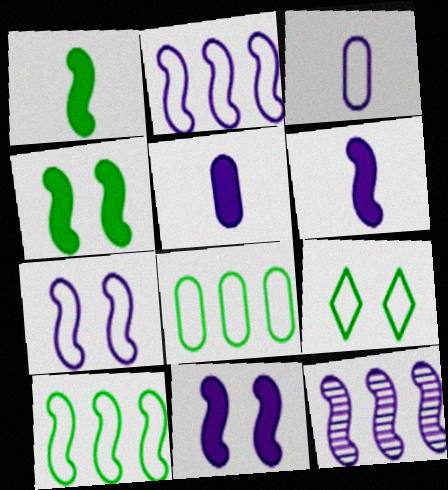[[6, 7, 12]]